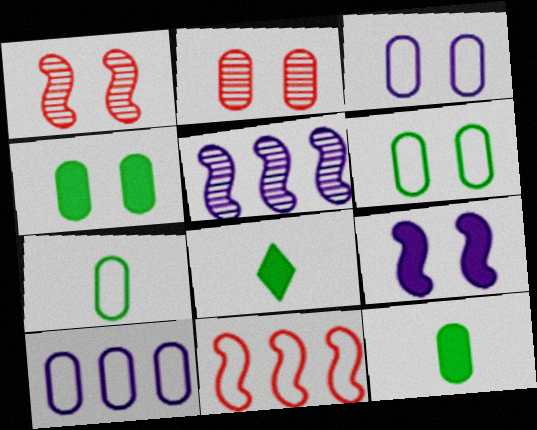[[1, 8, 10], 
[2, 3, 4], 
[2, 10, 12]]